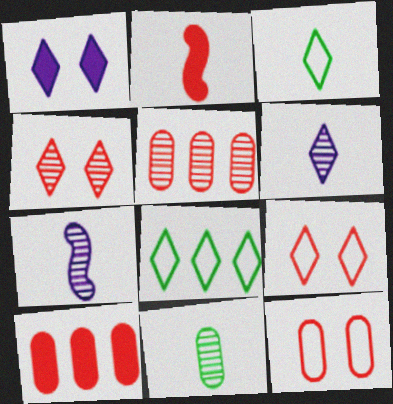[[2, 5, 9]]